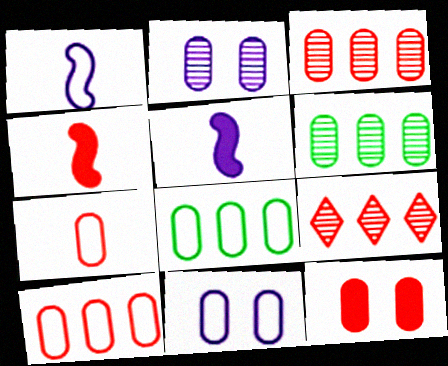[[3, 7, 12], 
[7, 8, 11]]